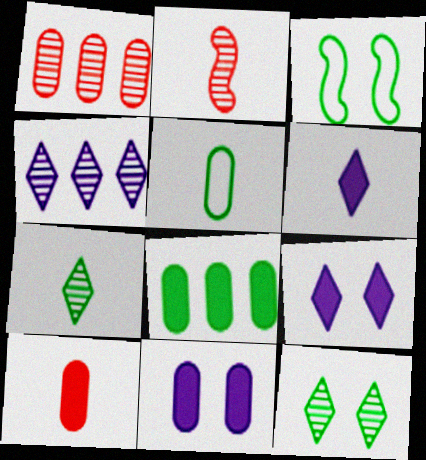[[1, 3, 6], 
[1, 5, 11], 
[2, 5, 6], 
[3, 4, 10], 
[3, 7, 8], 
[8, 10, 11]]